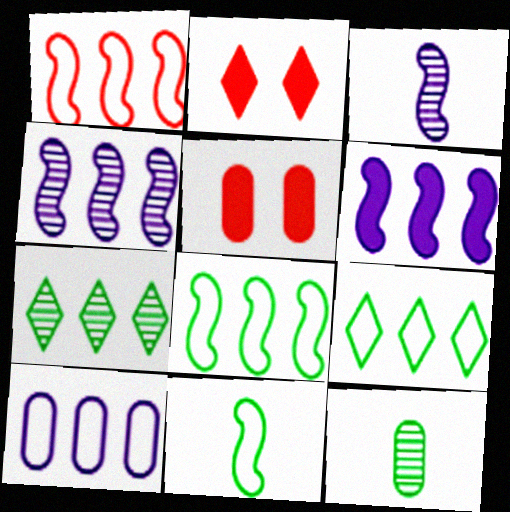[[1, 9, 10], 
[3, 5, 9], 
[5, 10, 12]]